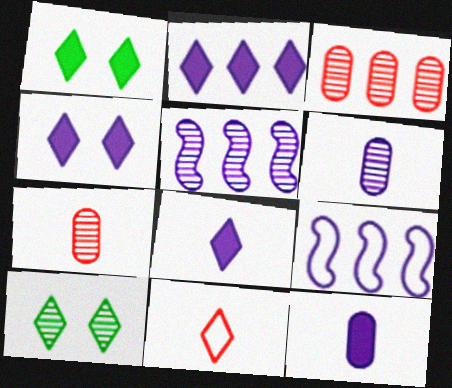[[1, 7, 9], 
[2, 4, 8], 
[2, 10, 11], 
[4, 6, 9], 
[5, 7, 10]]